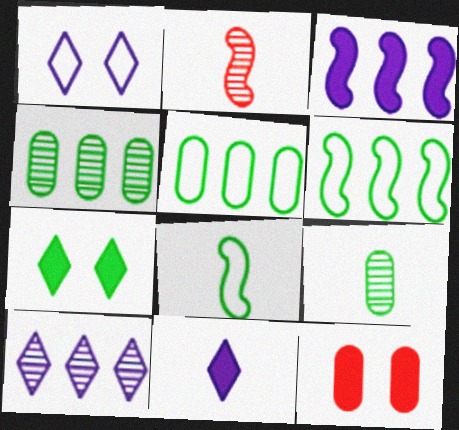[[1, 10, 11], 
[4, 7, 8], 
[6, 7, 9], 
[8, 10, 12]]